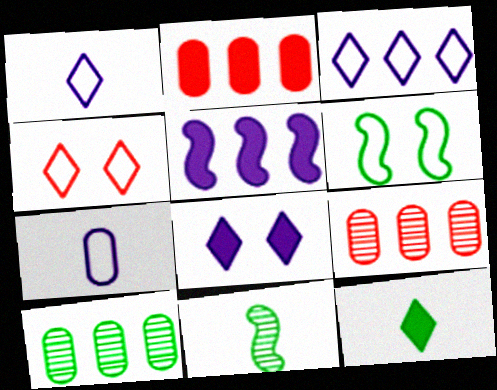[[6, 10, 12]]